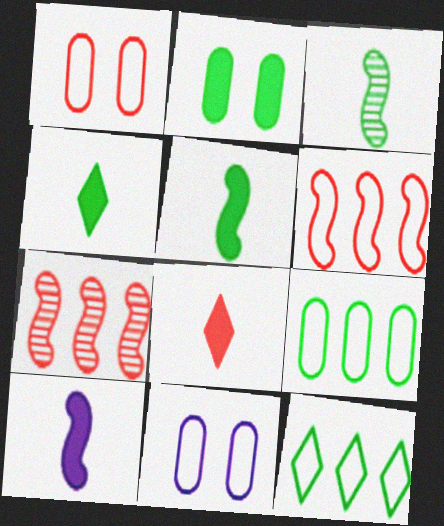[[1, 7, 8], 
[2, 3, 12], 
[4, 7, 11]]